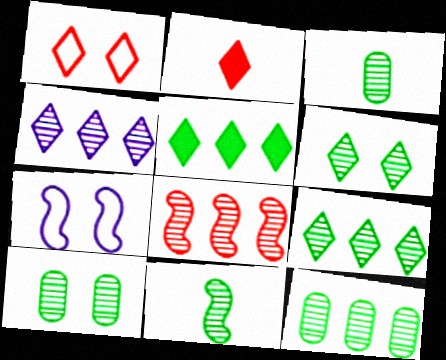[[2, 7, 12], 
[3, 10, 12], 
[4, 8, 12], 
[6, 11, 12], 
[9, 10, 11]]